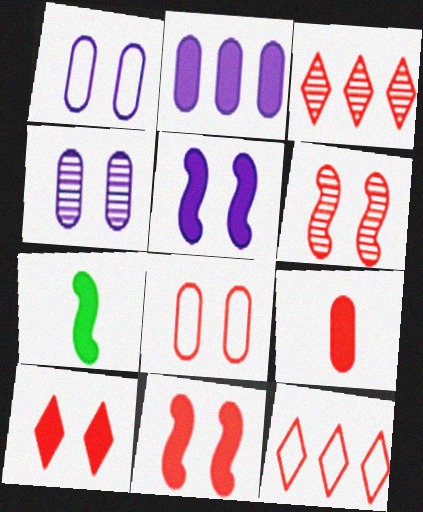[[1, 3, 7], 
[2, 7, 10], 
[4, 7, 12], 
[6, 8, 10], 
[6, 9, 12]]